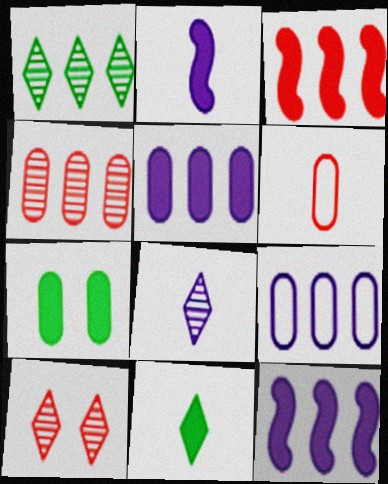[[1, 3, 9], 
[1, 8, 10], 
[3, 6, 10]]